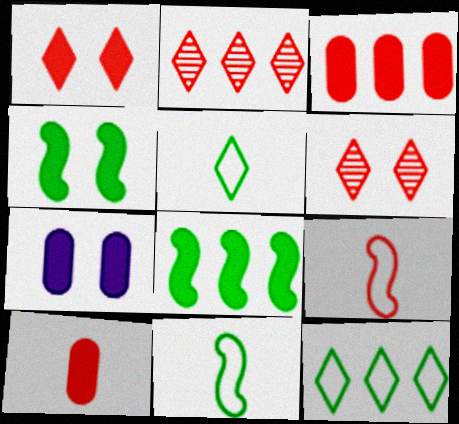[[1, 4, 7], 
[2, 7, 11], 
[3, 6, 9]]